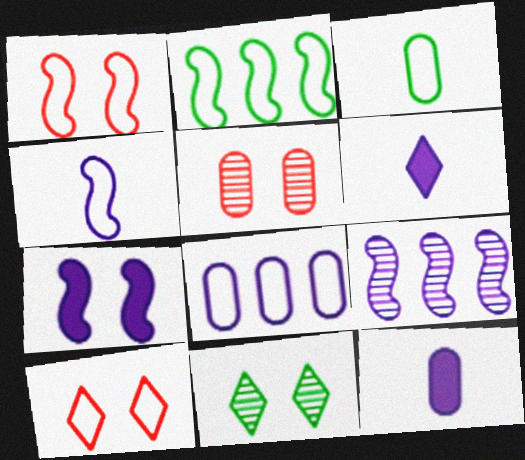[[1, 2, 4], 
[2, 5, 6], 
[4, 7, 9]]